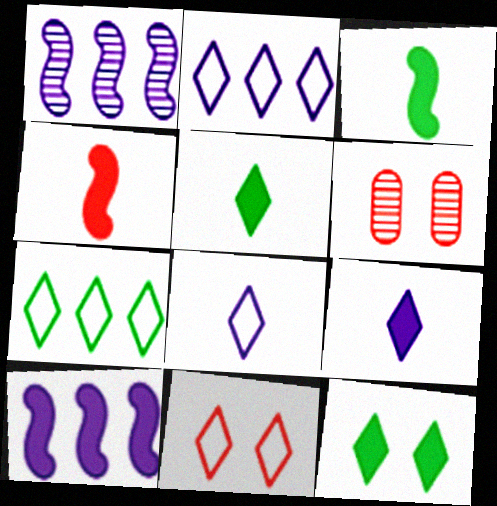[[2, 3, 6], 
[7, 8, 11]]